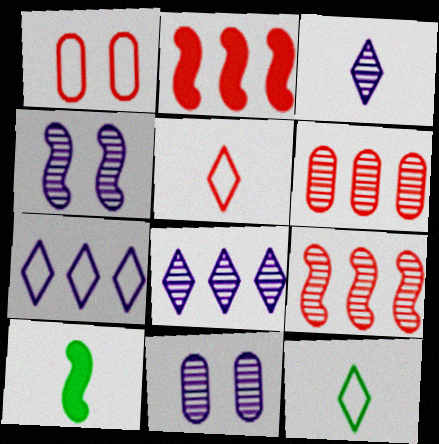[[1, 8, 10], 
[2, 11, 12]]